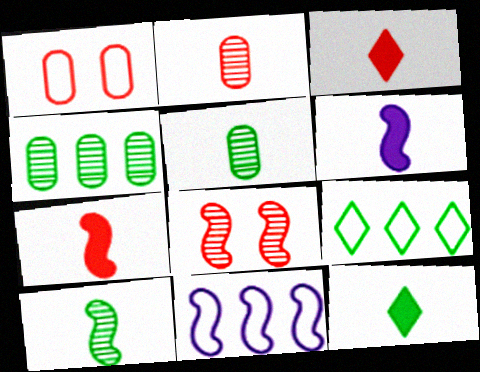[]